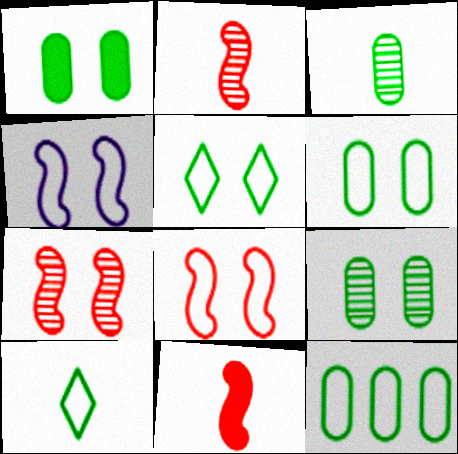[[1, 3, 12], 
[1, 6, 9]]